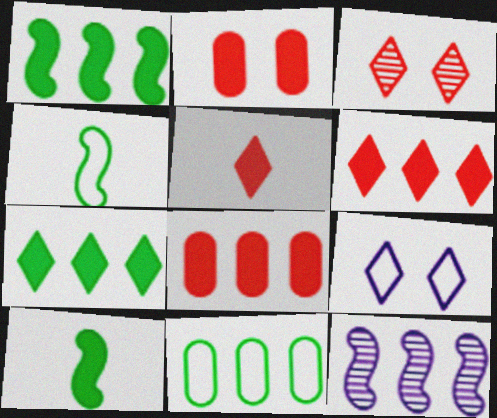[[6, 11, 12]]